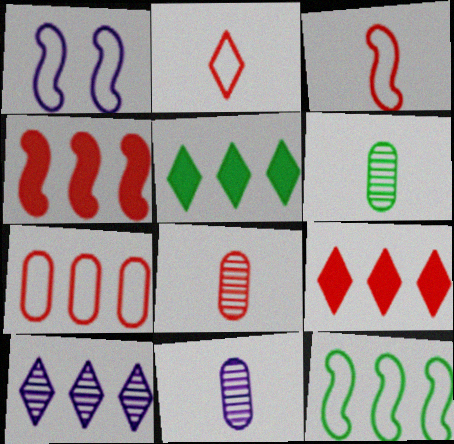[[1, 3, 12], 
[1, 5, 8], 
[1, 6, 9], 
[6, 8, 11]]